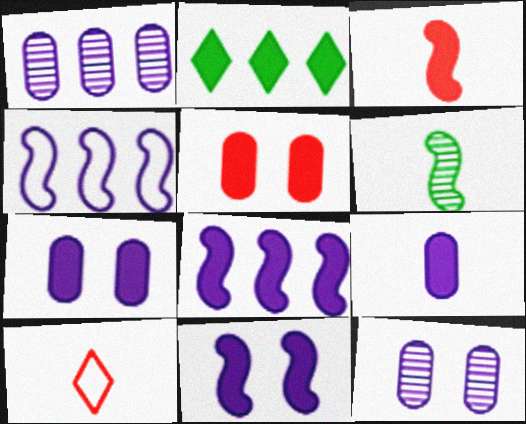[[2, 3, 7], 
[6, 9, 10]]